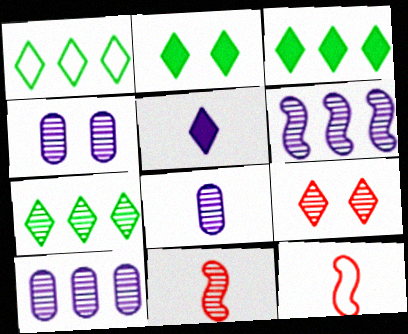[[1, 3, 7], 
[1, 5, 9], 
[2, 10, 12], 
[3, 4, 12], 
[4, 7, 11], 
[4, 8, 10]]